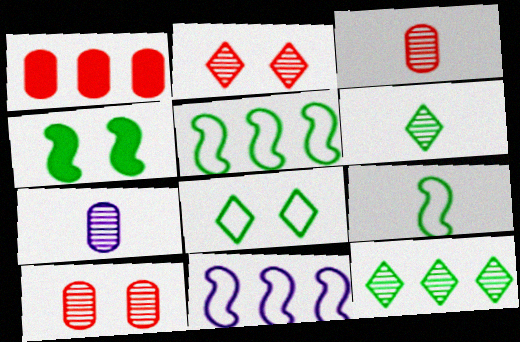[[1, 11, 12]]